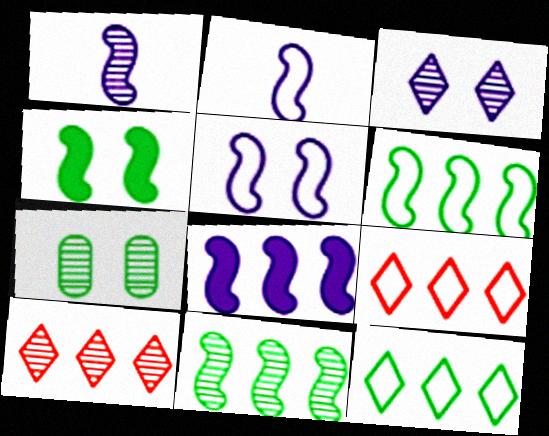[[1, 5, 8], 
[1, 7, 10]]